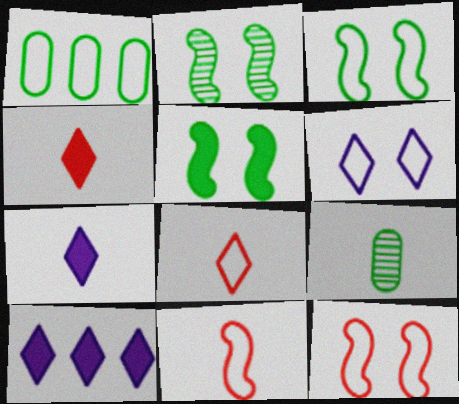[[1, 6, 11], 
[2, 3, 5], 
[7, 9, 11], 
[9, 10, 12]]